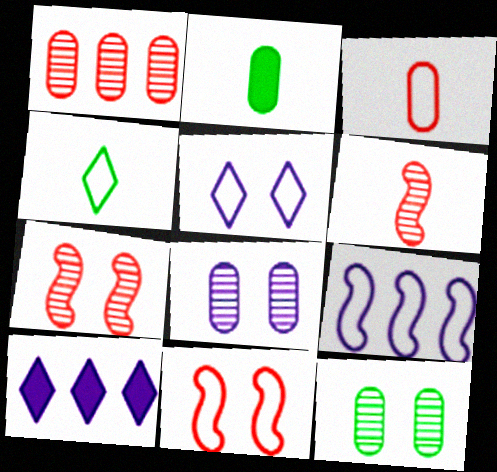[]